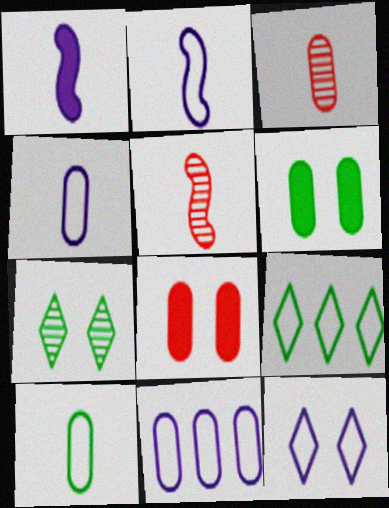[[2, 11, 12], 
[3, 6, 11]]